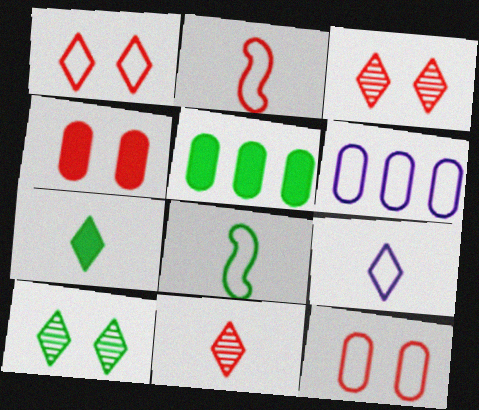[[1, 6, 8], 
[5, 8, 10], 
[7, 9, 11]]